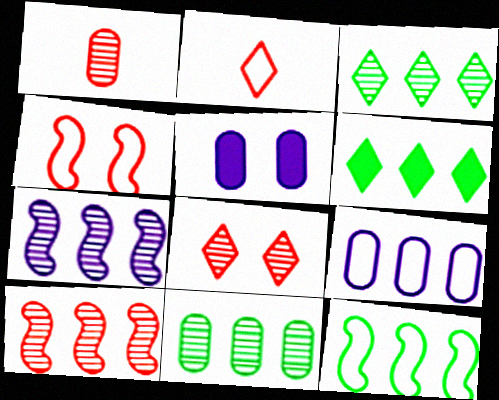[[1, 8, 10], 
[6, 9, 10], 
[6, 11, 12]]